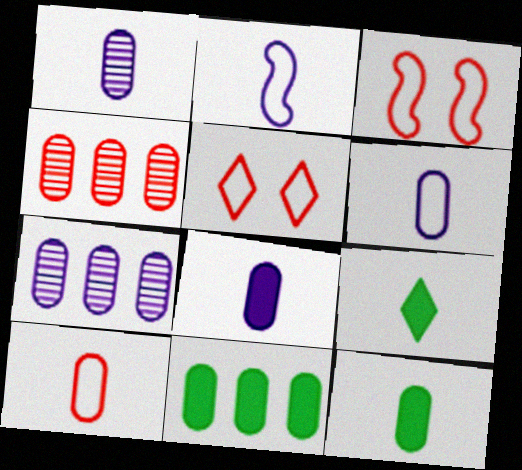[[1, 6, 8], 
[1, 10, 12], 
[3, 7, 9]]